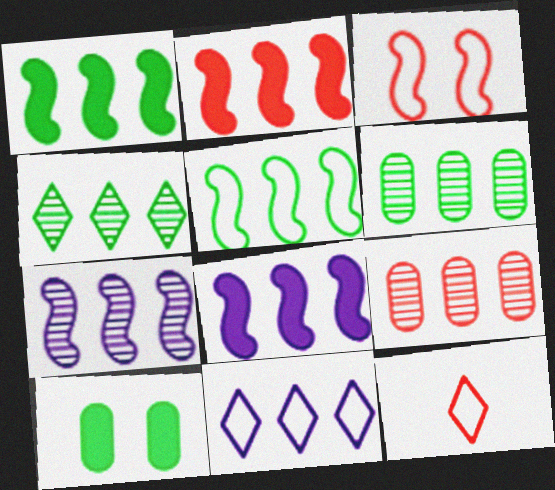[[1, 2, 8], 
[1, 9, 11], 
[2, 5, 7], 
[2, 6, 11], 
[4, 7, 9], 
[7, 10, 12]]